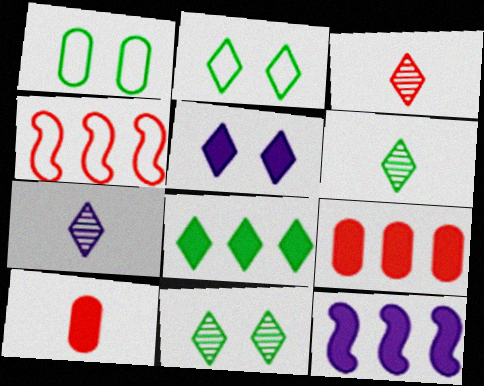[[1, 3, 12], 
[2, 6, 8], 
[3, 6, 7], 
[8, 9, 12]]